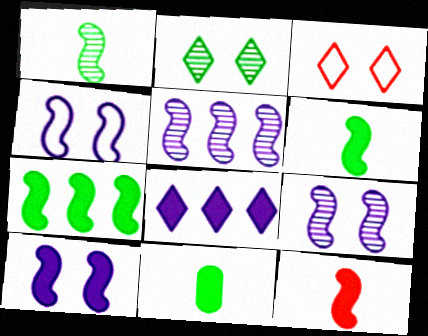[[3, 5, 11], 
[4, 9, 10], 
[7, 10, 12]]